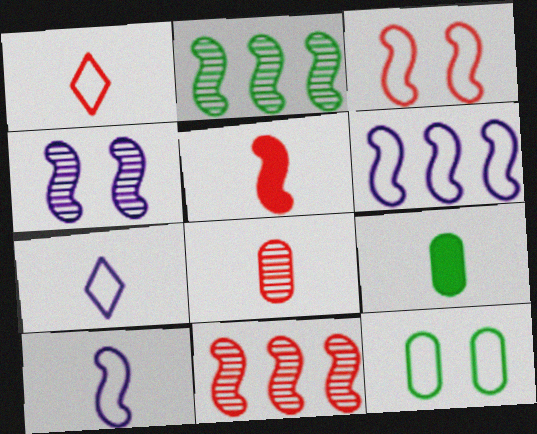[[1, 5, 8], 
[1, 6, 12], 
[3, 5, 11]]